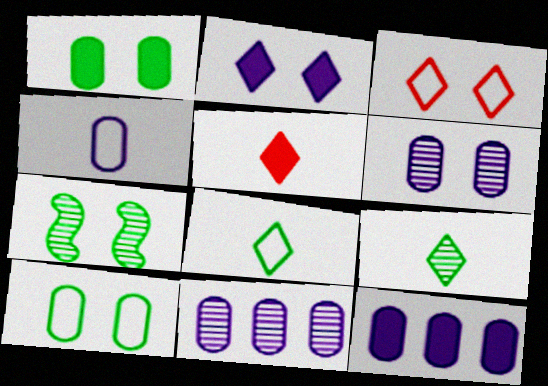[[4, 6, 12]]